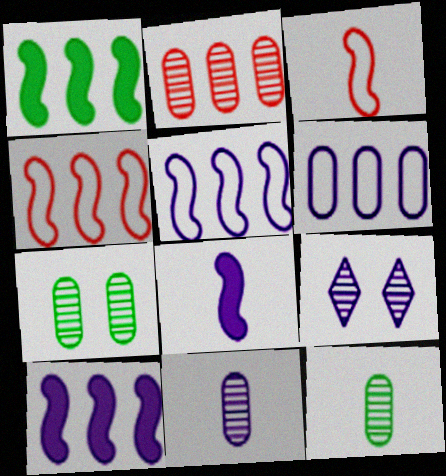[[2, 7, 11], 
[6, 8, 9]]